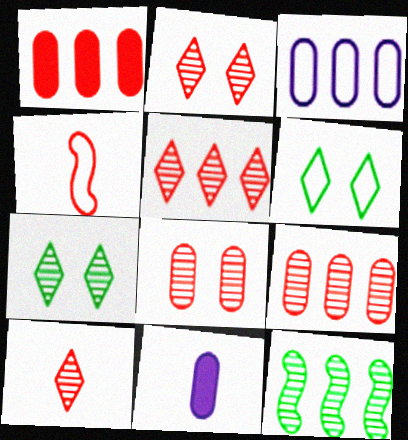[[1, 2, 4], 
[2, 5, 10], 
[3, 4, 6]]